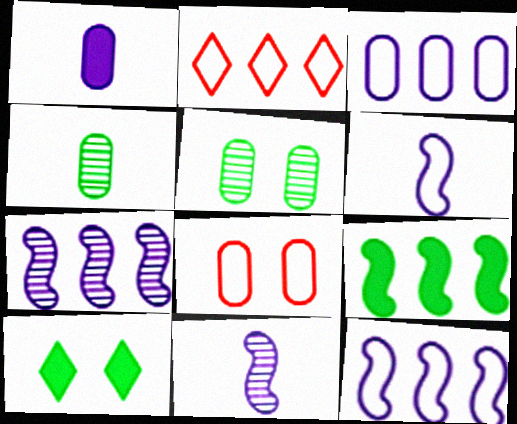[]